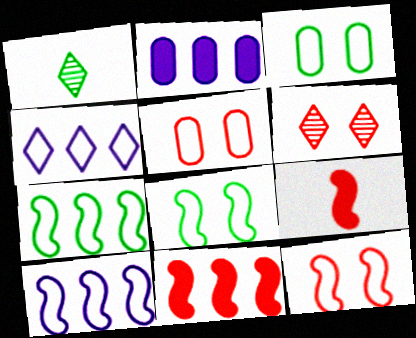[[1, 2, 12]]